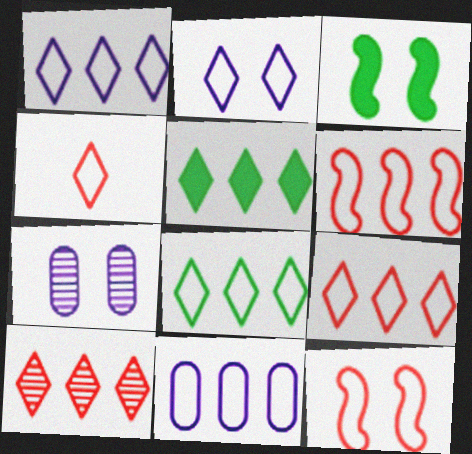[[1, 5, 10], 
[1, 8, 9], 
[2, 4, 8], 
[6, 8, 11]]